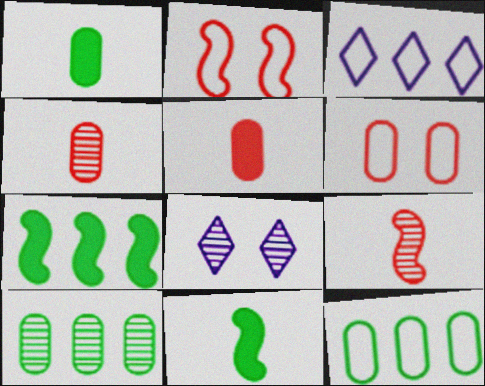[[8, 9, 10]]